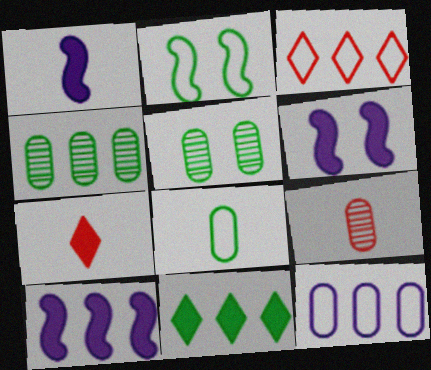[[1, 3, 5], 
[1, 6, 10], 
[3, 4, 10]]